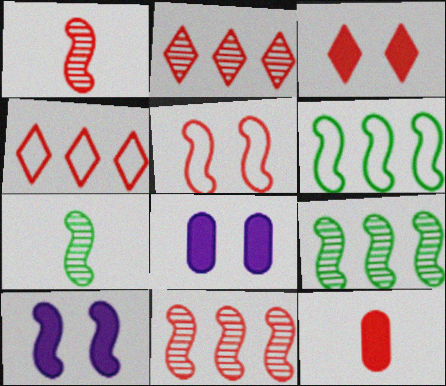[[1, 6, 10], 
[2, 5, 12], 
[4, 7, 8]]